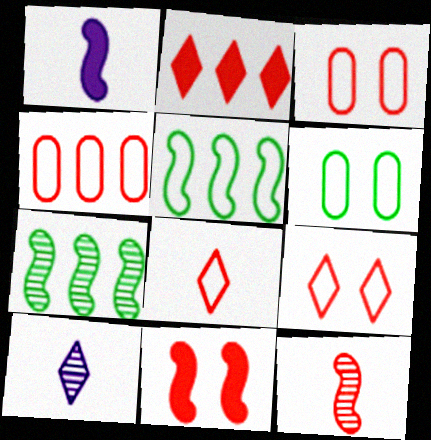[[2, 3, 12]]